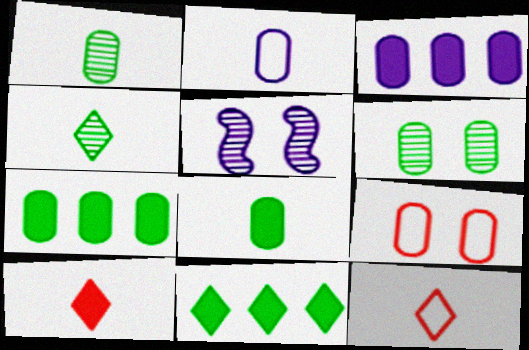[[1, 3, 9], 
[5, 7, 12]]